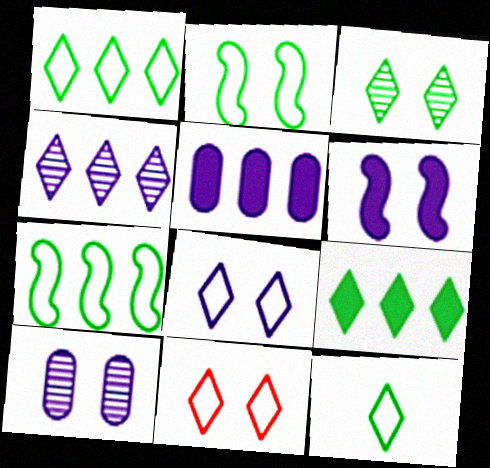[[3, 9, 12], 
[6, 8, 10]]